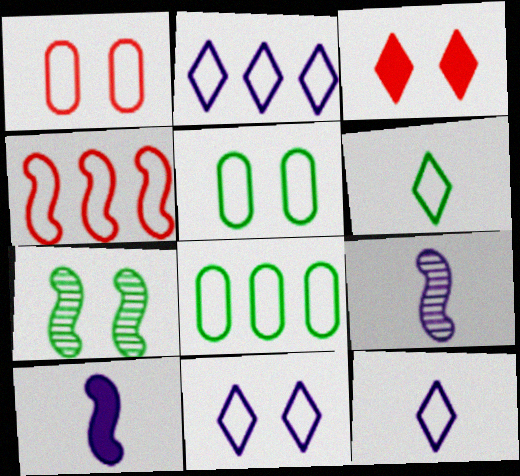[[2, 4, 8], 
[2, 11, 12], 
[3, 8, 9], 
[4, 5, 12], 
[4, 7, 10]]